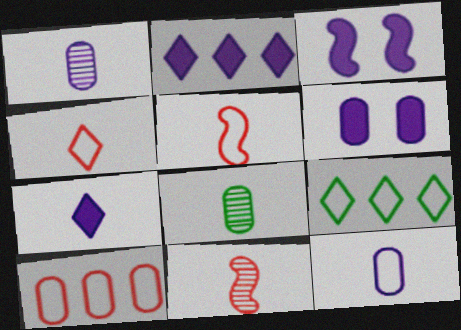[[5, 7, 8], 
[6, 8, 10], 
[6, 9, 11]]